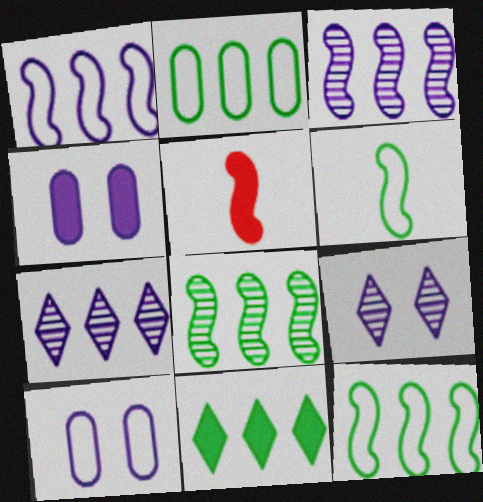[[2, 5, 9], 
[2, 8, 11], 
[4, 5, 11]]